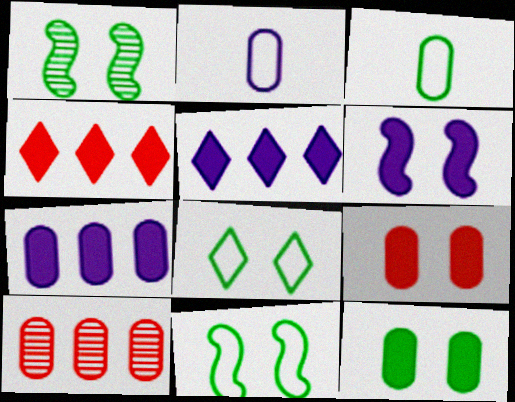[[1, 2, 4], 
[1, 8, 12], 
[2, 10, 12]]